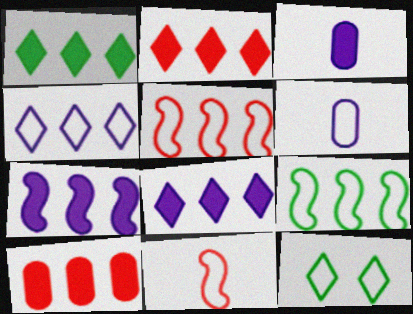[[1, 2, 8], 
[1, 7, 10], 
[5, 6, 12]]